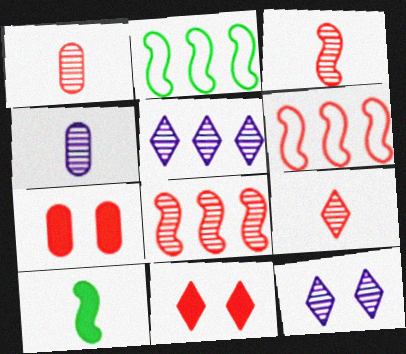[[1, 3, 9], 
[1, 6, 11], 
[2, 4, 11], 
[6, 7, 9]]